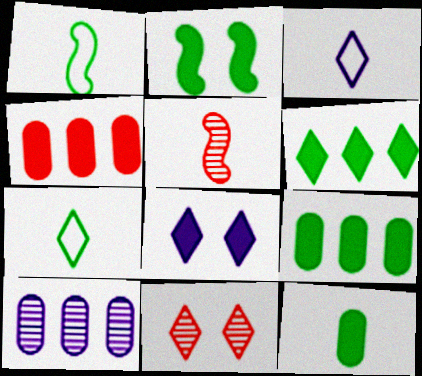[[2, 6, 12], 
[3, 5, 12], 
[3, 6, 11]]